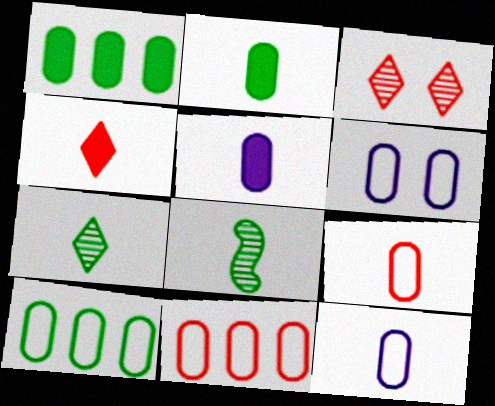[[4, 8, 12], 
[6, 9, 10]]